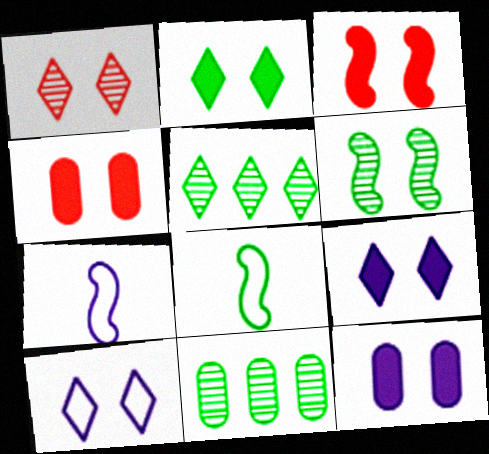[[1, 2, 10], 
[2, 3, 12], 
[2, 8, 11], 
[4, 5, 7], 
[4, 6, 10]]